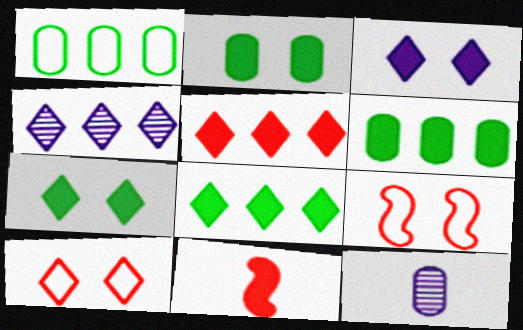[[3, 6, 11], 
[8, 9, 12]]